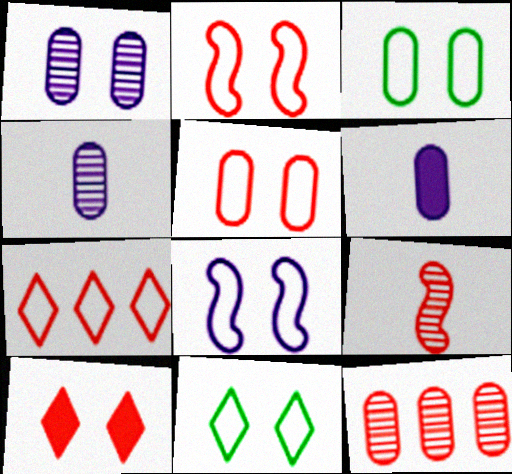[[3, 6, 12], 
[5, 8, 11]]